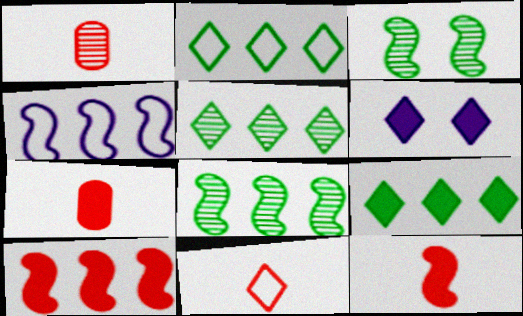[[1, 11, 12], 
[2, 5, 9], 
[3, 4, 12], 
[4, 8, 10], 
[5, 6, 11]]